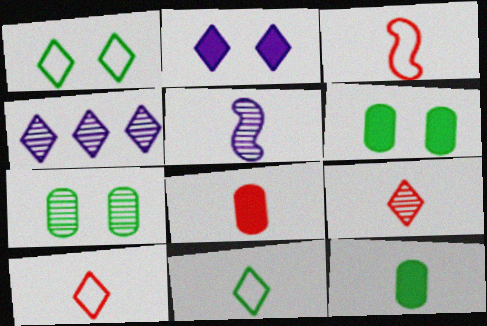[[3, 4, 6], 
[3, 8, 9], 
[5, 8, 11], 
[5, 10, 12]]